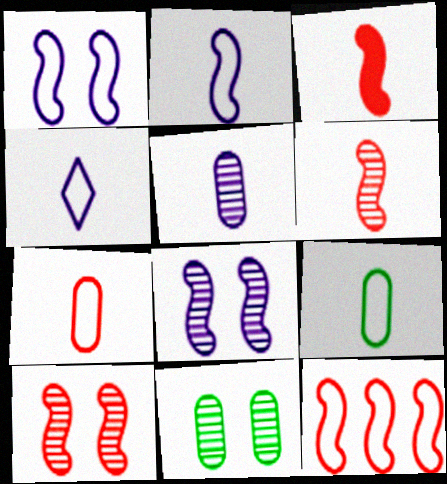[[3, 10, 12]]